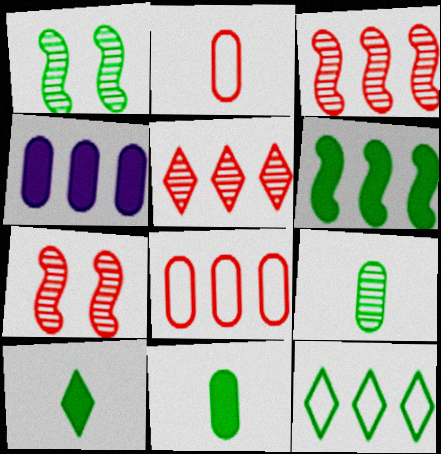[[1, 11, 12], 
[3, 4, 12]]